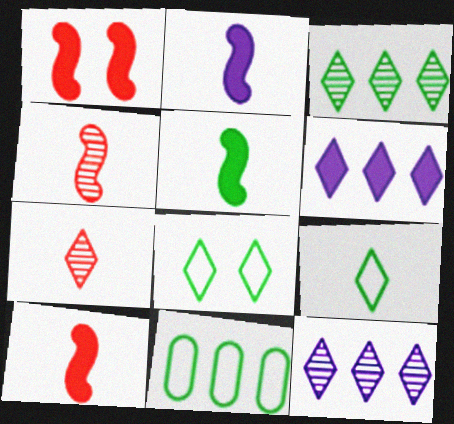[[2, 5, 10], 
[6, 7, 8]]